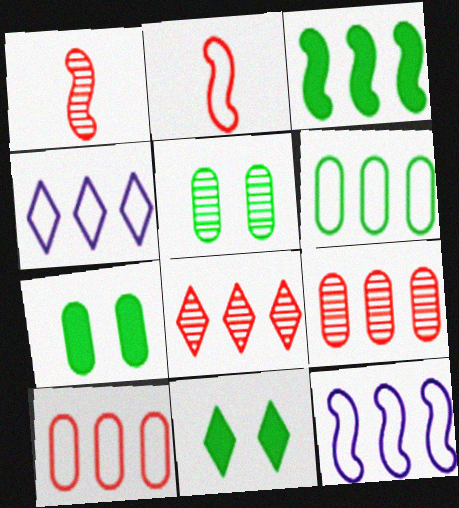[[1, 4, 7], 
[3, 4, 9]]